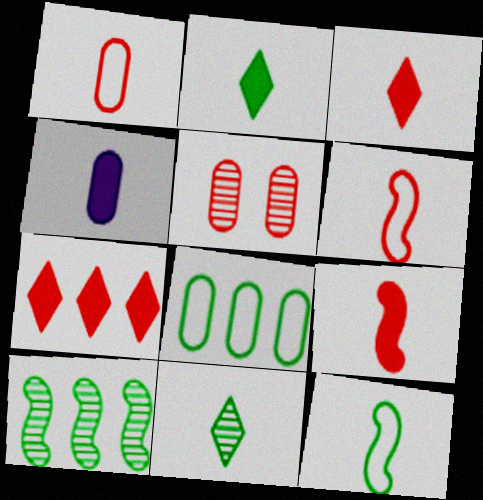[[2, 4, 9], 
[4, 5, 8], 
[4, 6, 11], 
[5, 6, 7]]